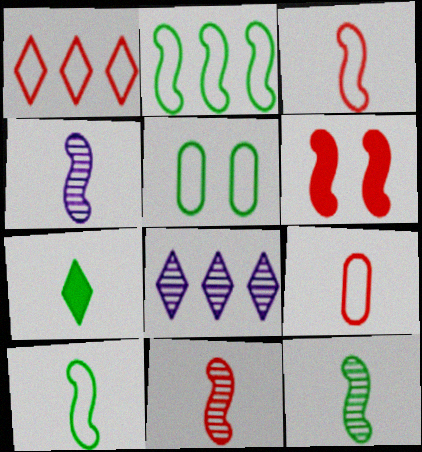[[2, 4, 6], 
[4, 7, 9], 
[4, 11, 12]]